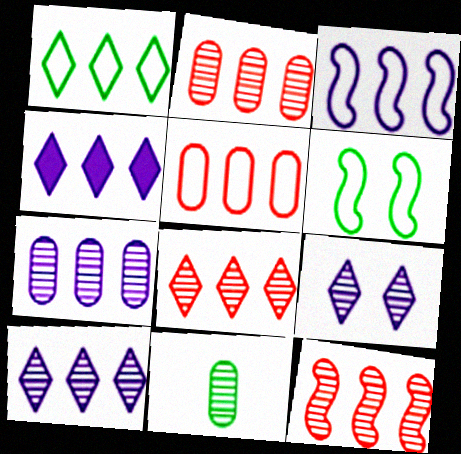[[1, 3, 5], 
[1, 4, 8], 
[2, 8, 12], 
[3, 4, 7], 
[9, 11, 12]]